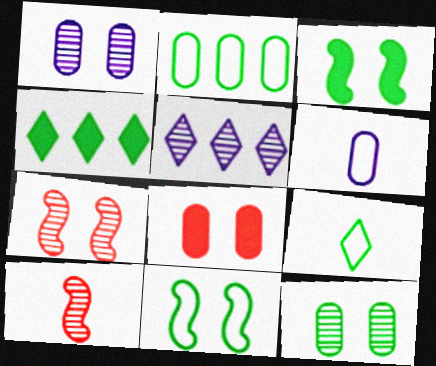[[2, 9, 11], 
[4, 6, 7], 
[5, 10, 12]]